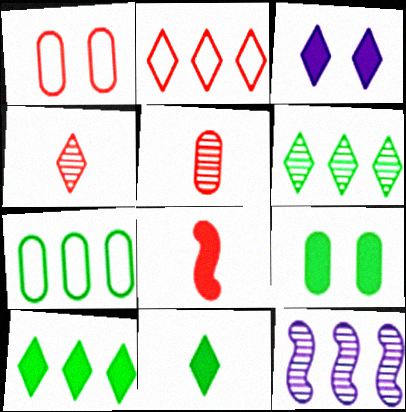[[1, 11, 12]]